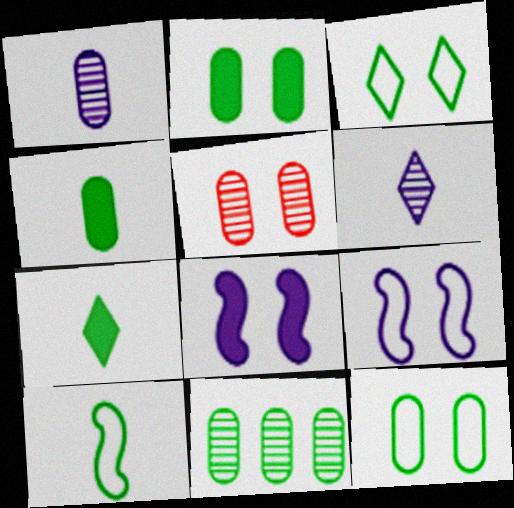[[1, 5, 11], 
[3, 5, 8], 
[4, 11, 12]]